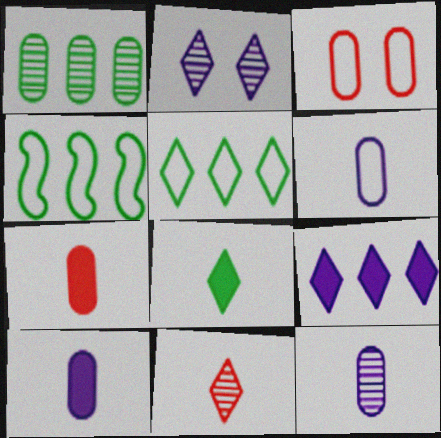[[1, 3, 10], 
[2, 4, 7], 
[6, 10, 12]]